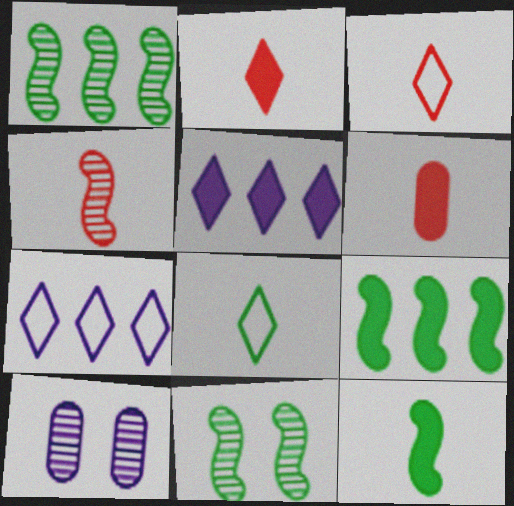[[3, 4, 6], 
[3, 9, 10], 
[6, 7, 11]]